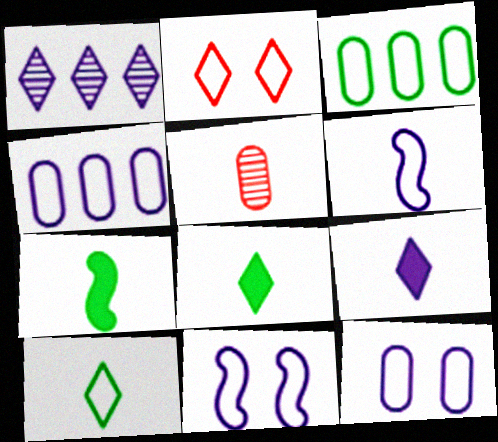[[1, 2, 8], 
[2, 3, 6], 
[5, 6, 8]]